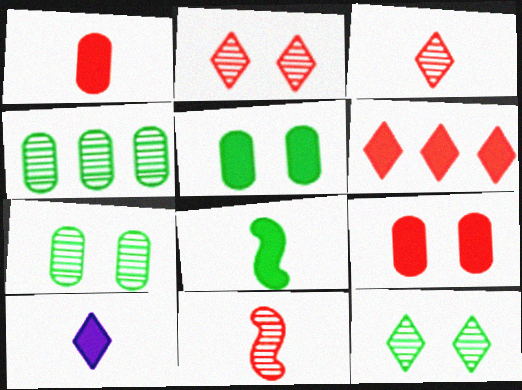[[1, 8, 10]]